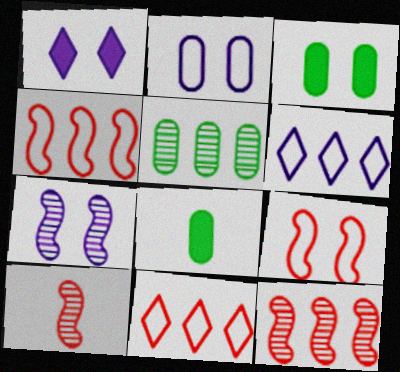[[1, 2, 7], 
[3, 6, 10], 
[7, 8, 11]]